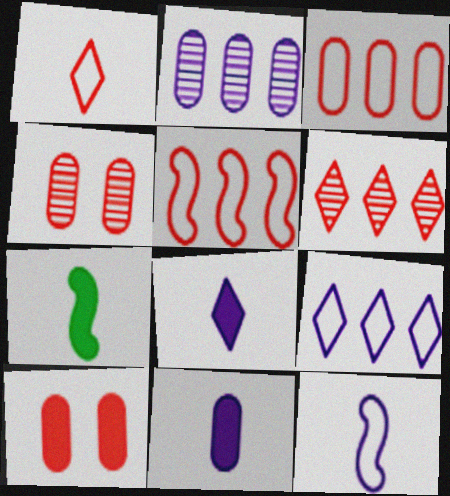[[4, 7, 9]]